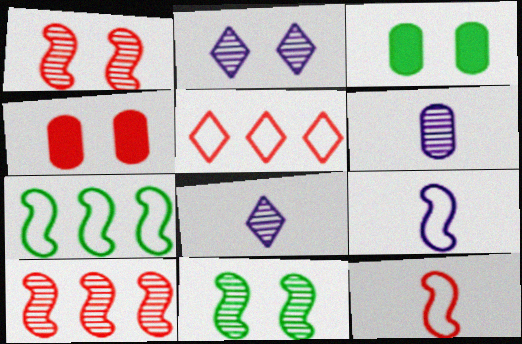[[4, 7, 8]]